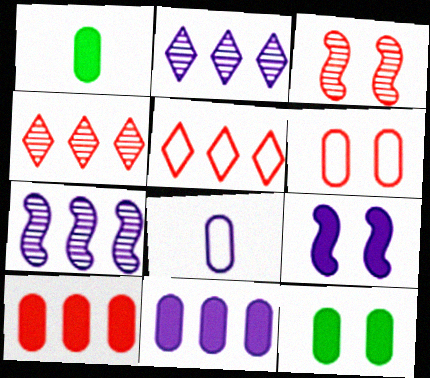[[2, 8, 9]]